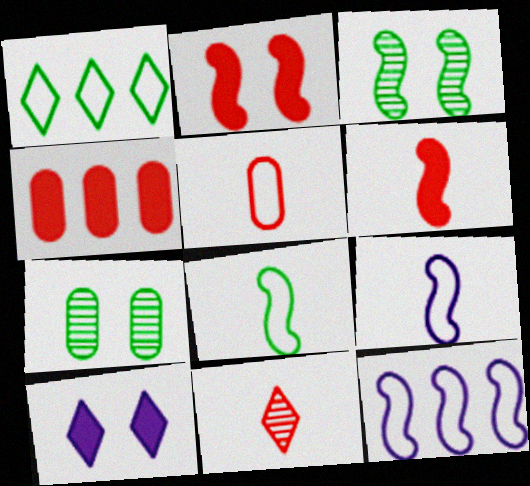[[1, 10, 11], 
[3, 6, 12], 
[5, 6, 11]]